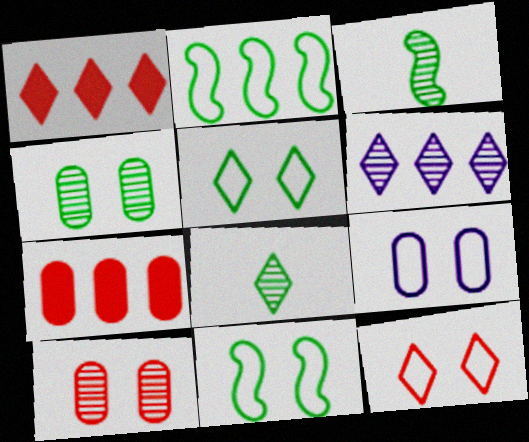[[1, 3, 9], 
[2, 6, 7], 
[3, 6, 10], 
[9, 11, 12]]